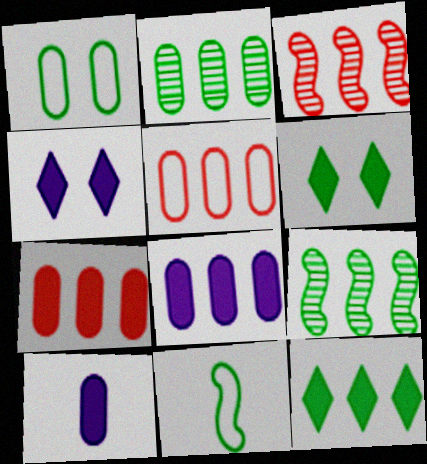[[2, 5, 8], 
[2, 6, 11]]